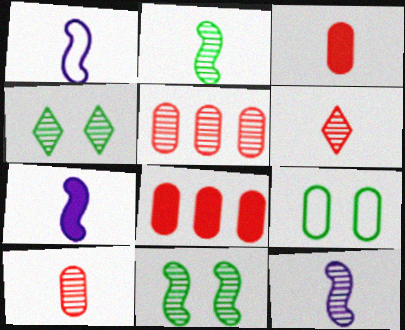[[1, 4, 8], 
[1, 7, 12], 
[4, 5, 12]]